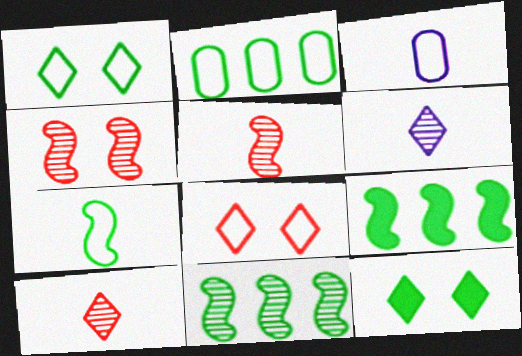[[1, 2, 7]]